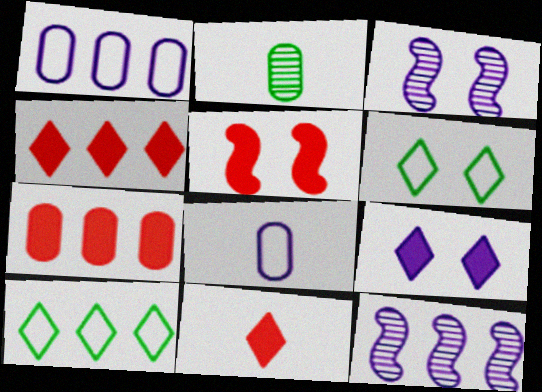[[5, 7, 11], 
[7, 10, 12], 
[8, 9, 12]]